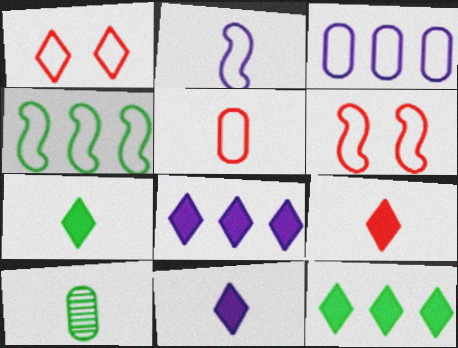[[2, 4, 6], 
[2, 9, 10], 
[6, 8, 10], 
[7, 9, 11]]